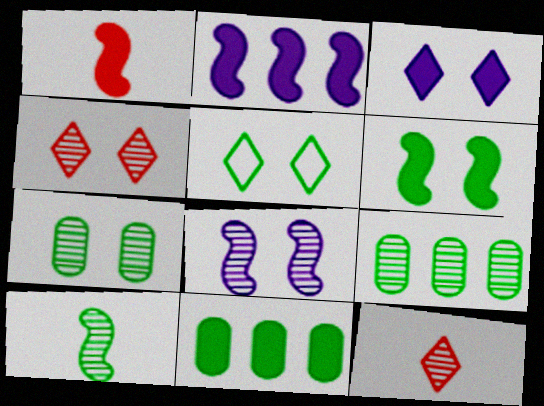[[1, 2, 6], 
[1, 3, 11], 
[3, 4, 5], 
[4, 7, 8], 
[5, 6, 7], 
[5, 10, 11], 
[8, 9, 12]]